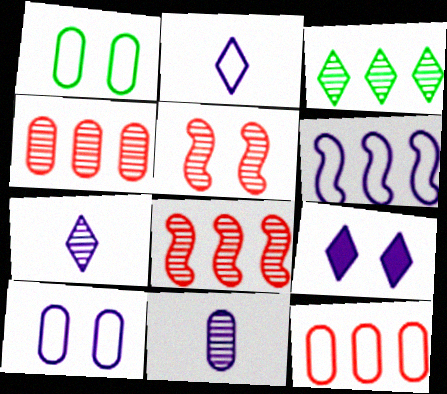[[1, 5, 9], 
[2, 6, 10], 
[3, 5, 11], 
[6, 9, 11]]